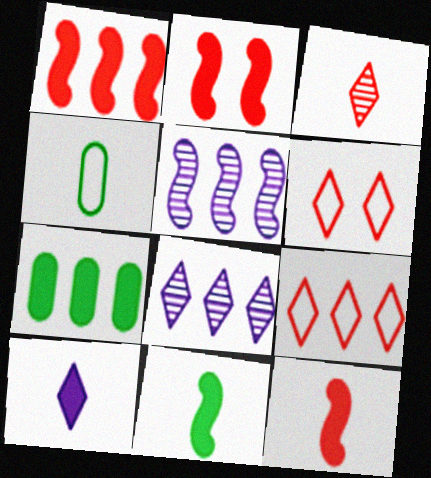[[1, 2, 12], 
[2, 4, 8], 
[2, 7, 10], 
[5, 7, 9]]